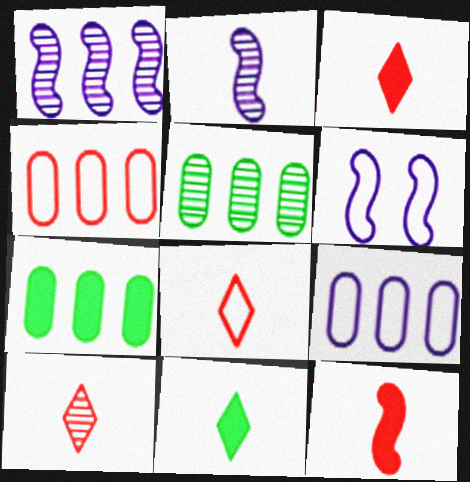[[3, 5, 6], 
[3, 8, 10], 
[6, 7, 10]]